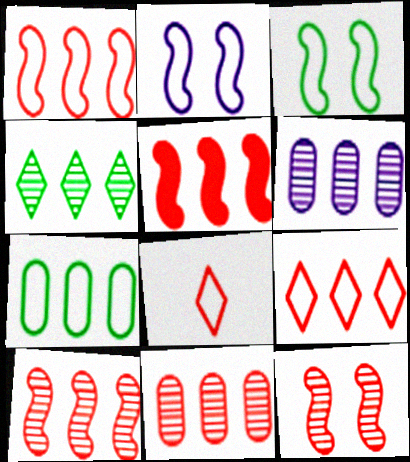[[1, 5, 10], 
[2, 7, 8], 
[4, 6, 10], 
[5, 9, 11]]